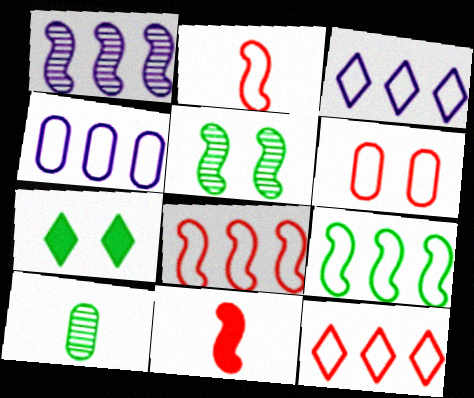[[2, 6, 12], 
[4, 9, 12], 
[7, 9, 10]]